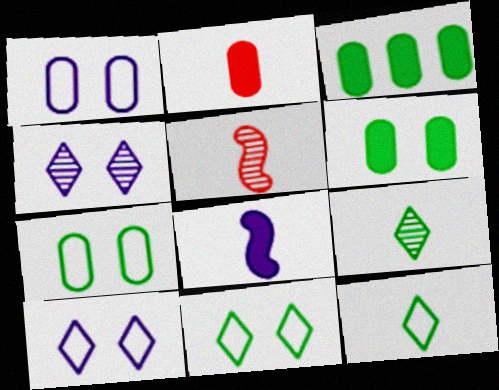[[3, 5, 10]]